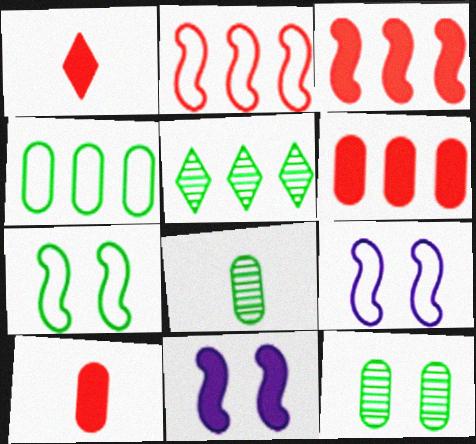[[5, 9, 10]]